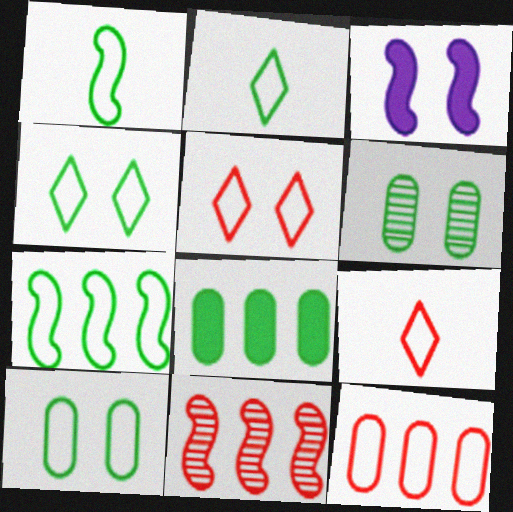[[1, 3, 11], 
[2, 7, 10], 
[3, 5, 6]]